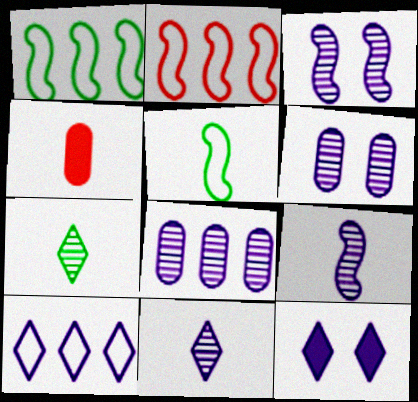[[3, 8, 11], 
[4, 5, 11], 
[10, 11, 12]]